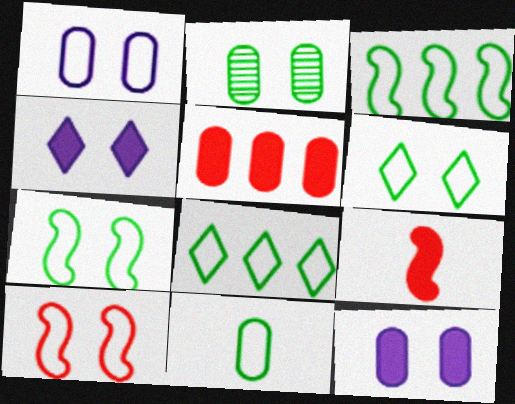[[1, 6, 10], 
[2, 4, 10], 
[3, 6, 11], 
[7, 8, 11]]